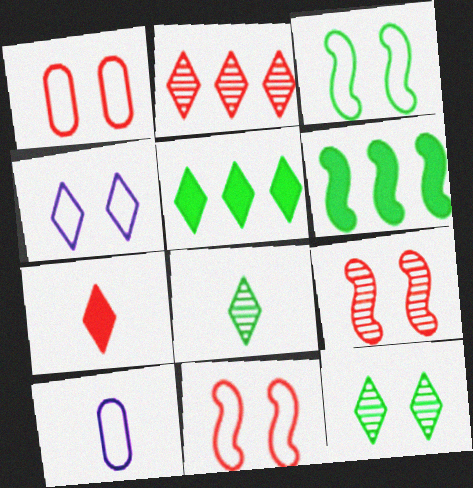[[1, 3, 4], 
[5, 9, 10]]